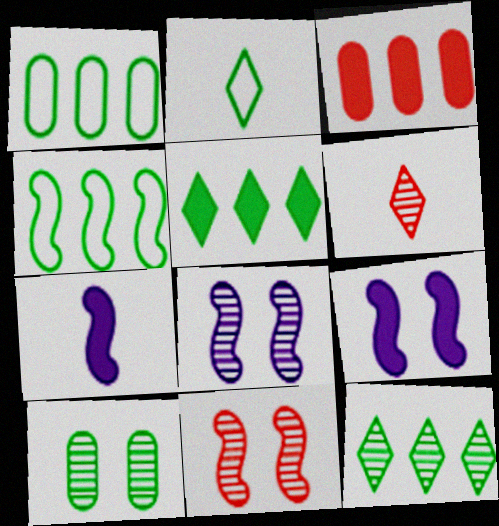[[1, 6, 9], 
[2, 3, 8], 
[4, 7, 11]]